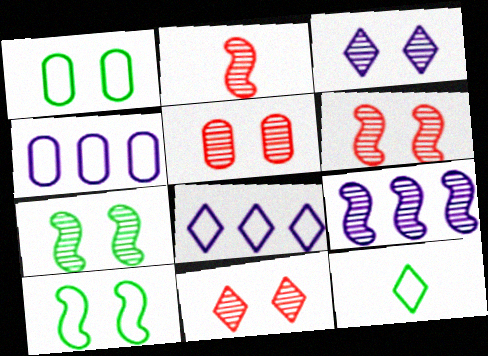[[2, 7, 9], 
[3, 5, 7], 
[5, 6, 11]]